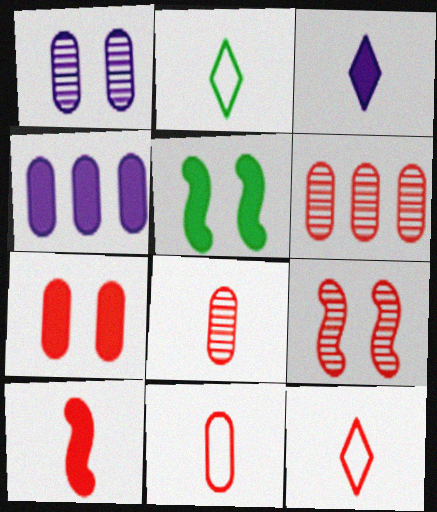[[2, 4, 9], 
[6, 7, 11], 
[8, 10, 12]]